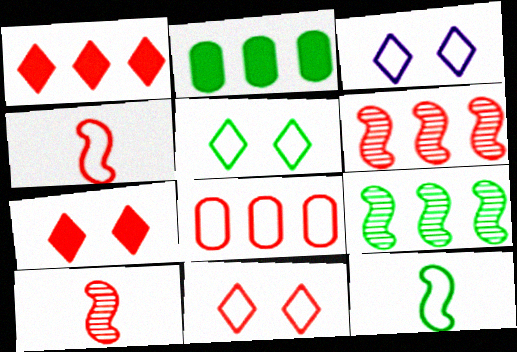[[1, 6, 8], 
[2, 3, 10], 
[3, 5, 11], 
[3, 8, 12], 
[4, 8, 11], 
[7, 8, 10]]